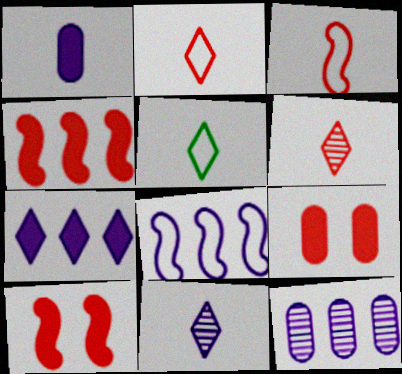[[5, 10, 12], 
[7, 8, 12]]